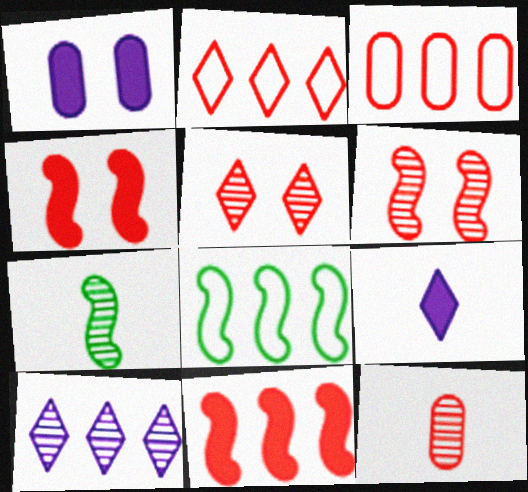[[1, 2, 7], 
[2, 4, 12]]